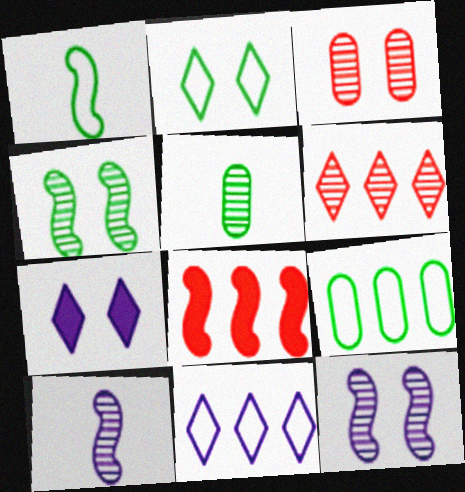[[1, 2, 9], 
[1, 8, 12], 
[5, 6, 12]]